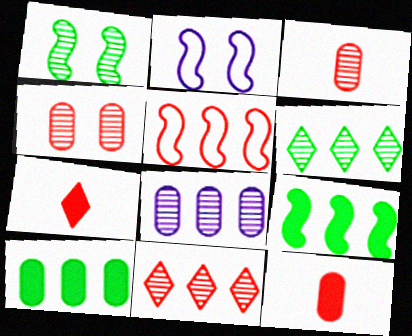[[2, 6, 12], 
[4, 5, 7]]